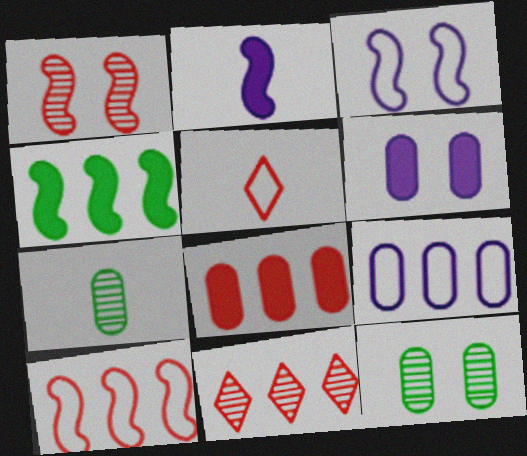[[1, 5, 8], 
[2, 5, 7], 
[4, 9, 11], 
[8, 10, 11]]